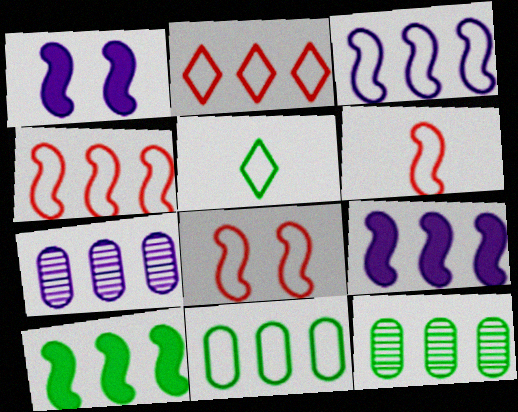[[2, 3, 11], 
[2, 7, 10], 
[2, 9, 12], 
[4, 6, 8]]